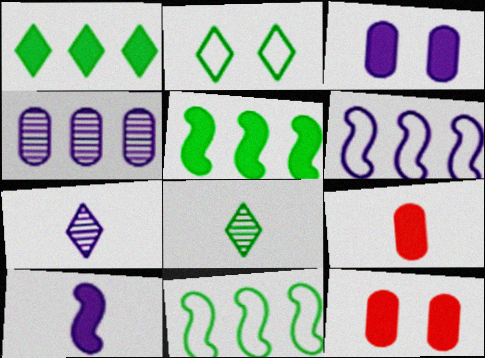[[1, 2, 8], 
[1, 10, 12], 
[3, 6, 7], 
[6, 8, 12], 
[7, 11, 12]]